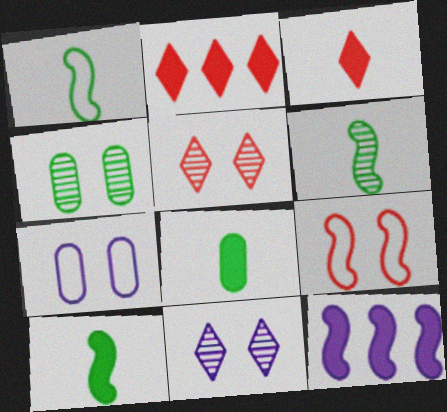[[1, 6, 10], 
[2, 6, 7], 
[6, 9, 12]]